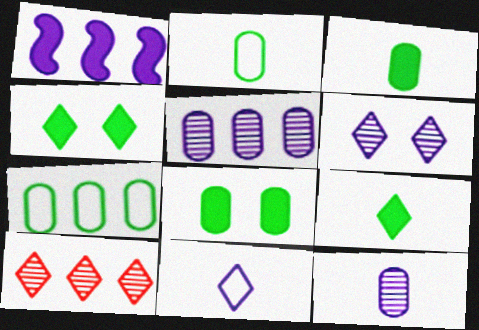[[1, 7, 10], 
[4, 10, 11]]